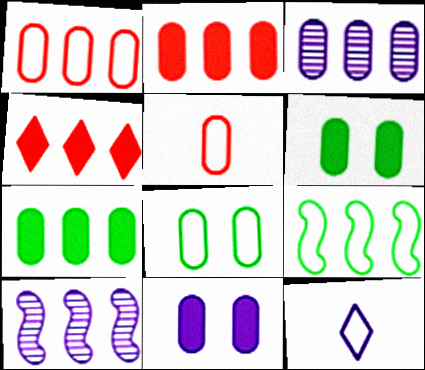[[1, 3, 7], 
[3, 4, 9], 
[3, 5, 6], 
[10, 11, 12]]